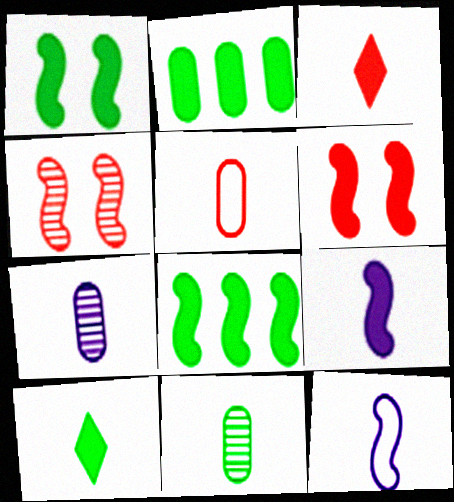[[1, 2, 10], 
[3, 11, 12], 
[4, 8, 12], 
[6, 8, 9]]